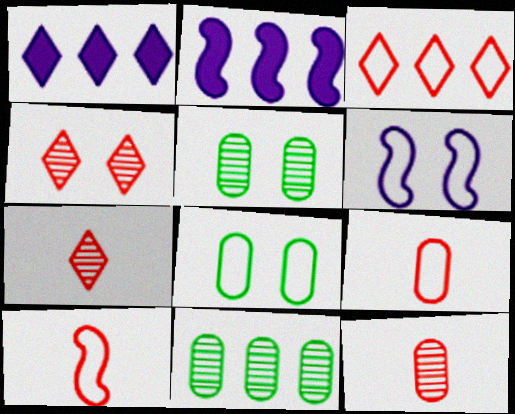[[1, 5, 10], 
[2, 3, 11], 
[2, 7, 8]]